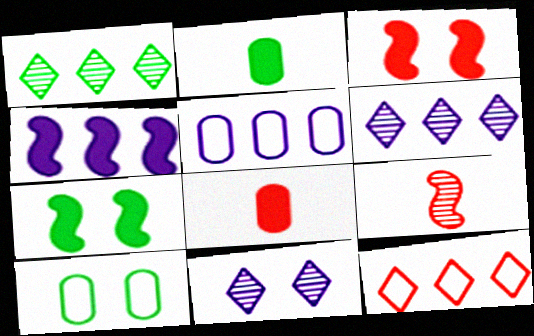[[3, 10, 11], 
[4, 5, 6]]